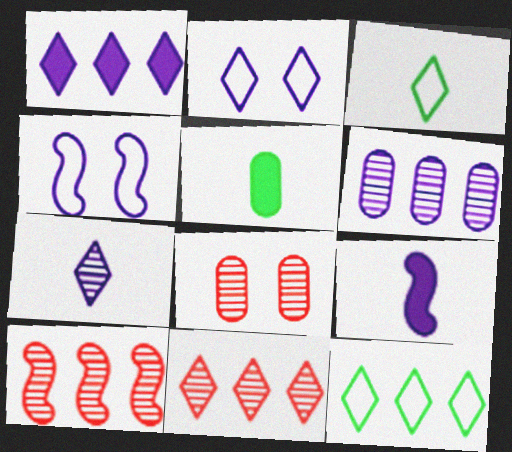[[1, 2, 7], 
[1, 11, 12], 
[2, 5, 10], 
[2, 6, 9], 
[4, 5, 11], 
[8, 9, 12]]